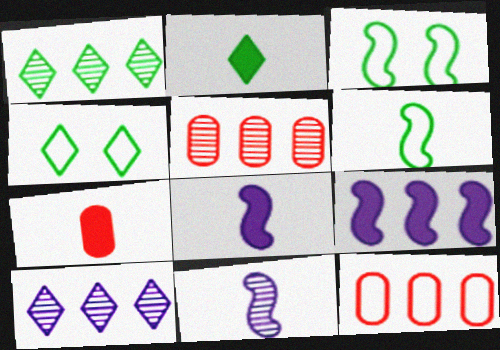[[1, 2, 4], 
[1, 9, 12], 
[2, 7, 8], 
[3, 7, 10], 
[4, 5, 8]]